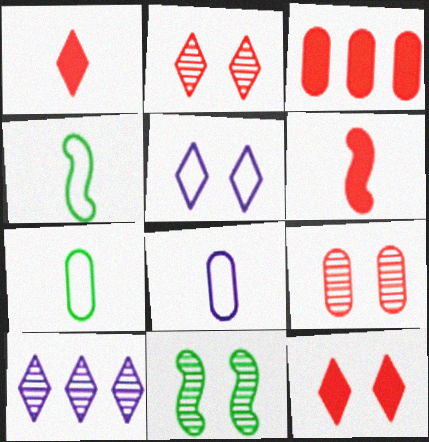[[3, 6, 12]]